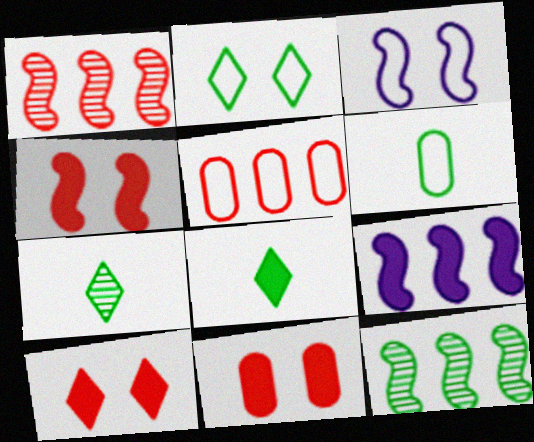[[4, 10, 11], 
[8, 9, 11]]